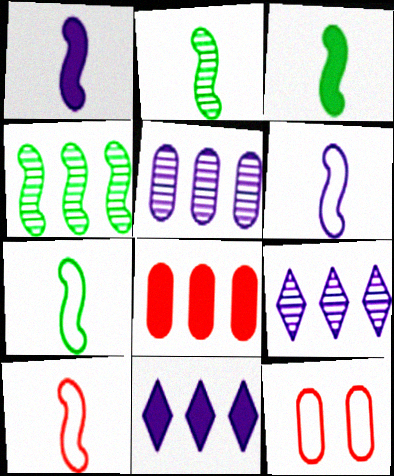[[1, 2, 10], 
[2, 3, 7], 
[2, 11, 12], 
[3, 9, 12], 
[6, 7, 10]]